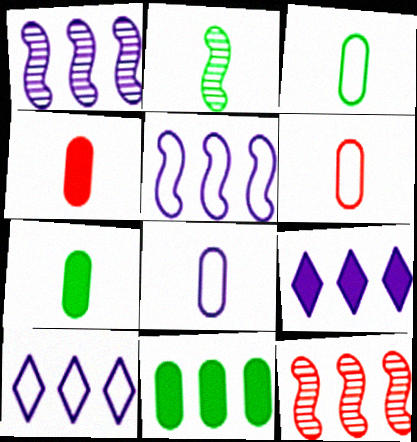[[3, 6, 8], 
[10, 11, 12]]